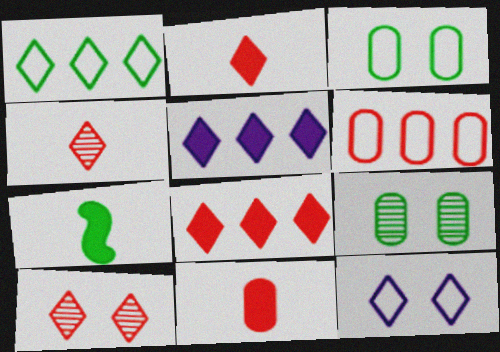[[1, 7, 9]]